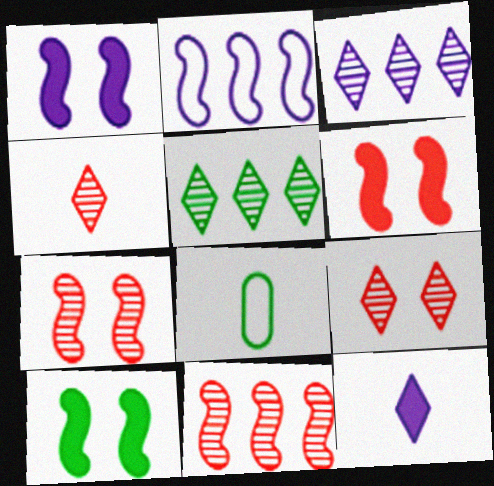[[1, 6, 10], 
[3, 6, 8], 
[5, 8, 10]]